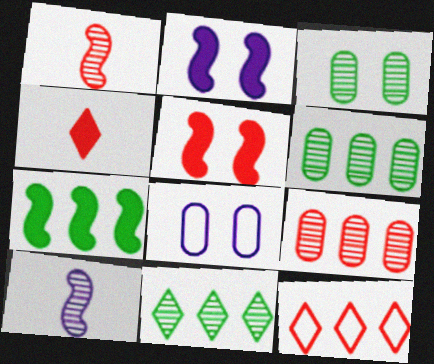[]